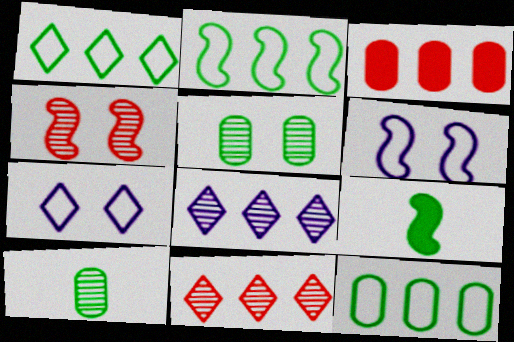[[1, 2, 12], 
[1, 5, 9], 
[2, 3, 8], 
[4, 8, 10]]